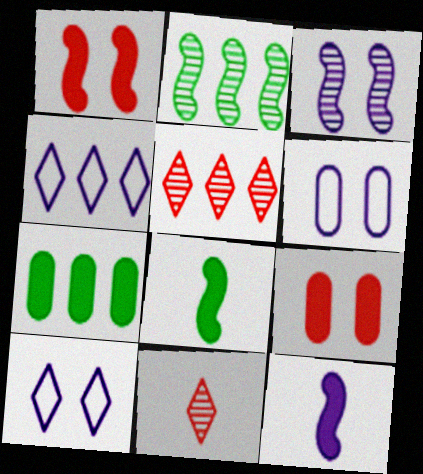[[5, 6, 8]]